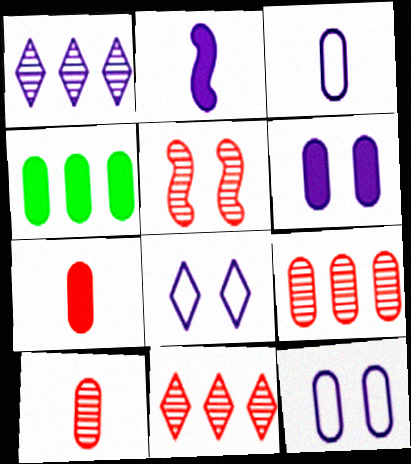[[1, 2, 12], 
[4, 6, 7], 
[4, 10, 12], 
[5, 10, 11]]